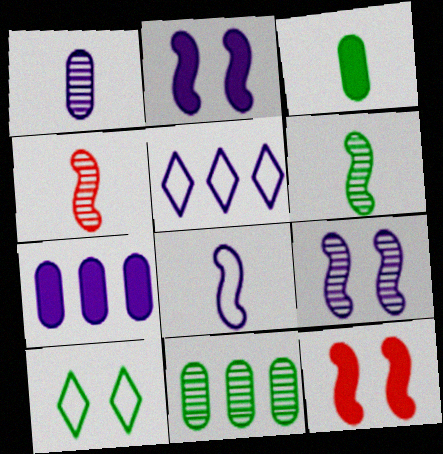[[1, 2, 5], 
[4, 7, 10]]